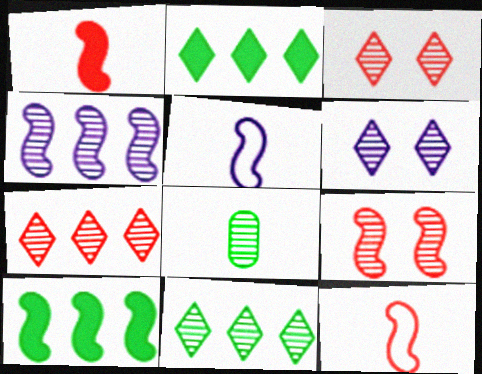[[3, 4, 8], 
[5, 9, 10]]